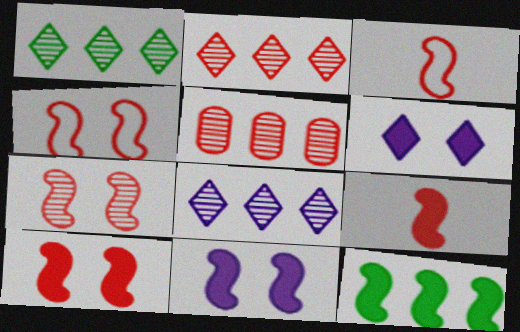[[1, 2, 8], 
[4, 7, 10], 
[9, 11, 12]]